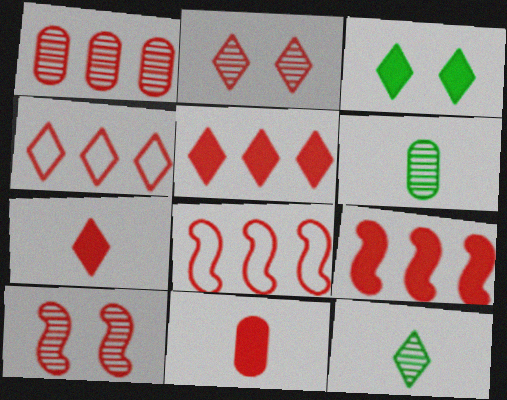[[1, 4, 9], 
[1, 5, 8], 
[2, 4, 7], 
[2, 8, 11], 
[4, 10, 11]]